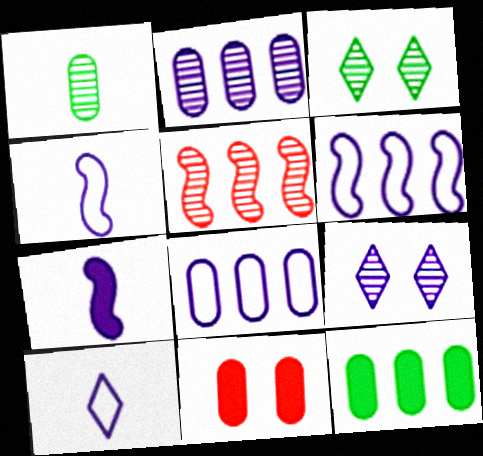[[1, 5, 9], 
[1, 8, 11], 
[7, 8, 9]]